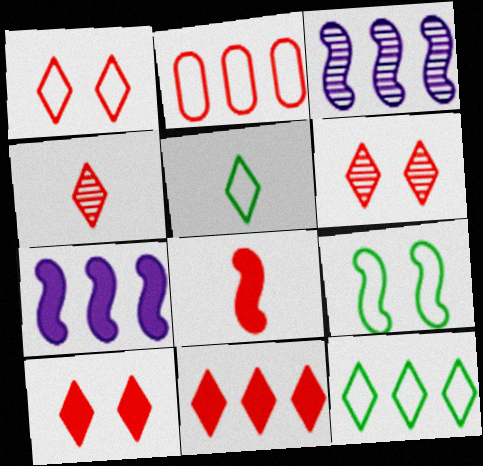[[1, 4, 11], 
[1, 6, 10], 
[2, 6, 8], 
[3, 8, 9]]